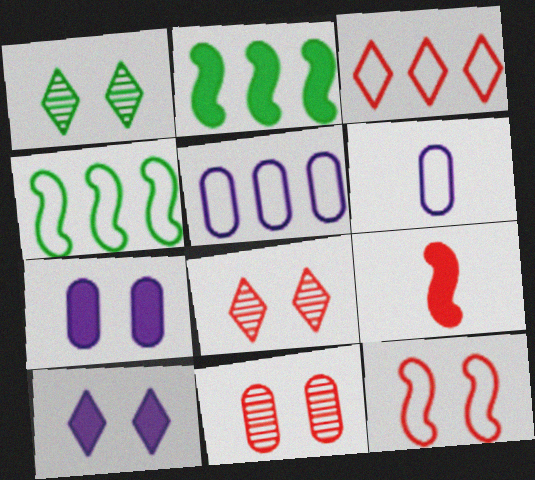[[1, 5, 9], 
[1, 7, 12], 
[2, 6, 8], 
[3, 4, 5], 
[3, 9, 11]]